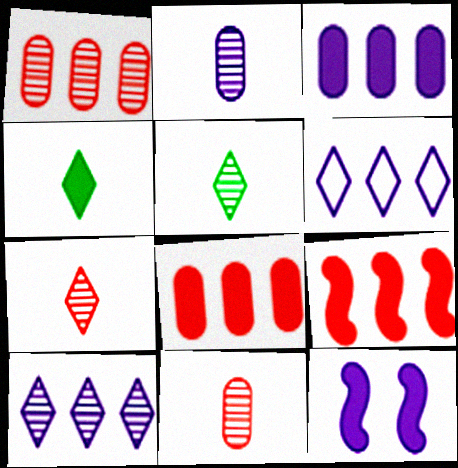[[2, 6, 12], 
[4, 8, 12]]